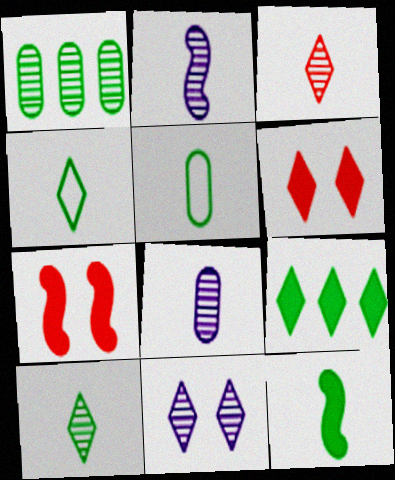[[5, 10, 12]]